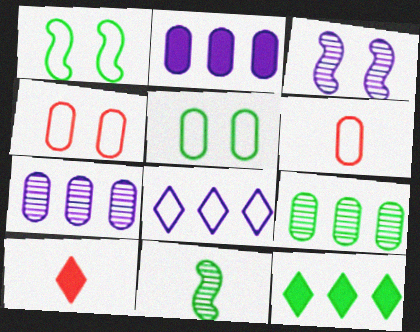[[1, 6, 8], 
[1, 7, 10], 
[3, 6, 12], 
[5, 11, 12]]